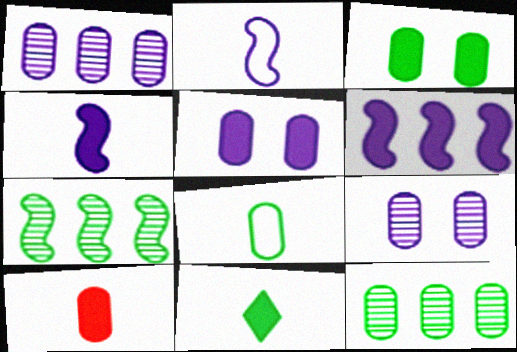[[3, 8, 12], 
[4, 10, 11]]